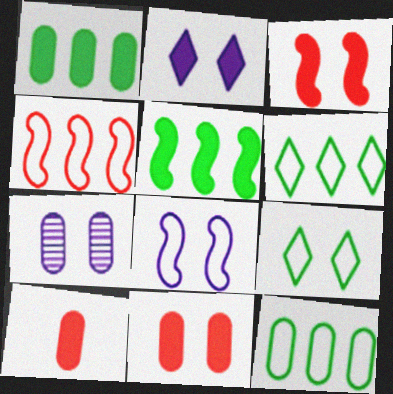[[2, 5, 10], 
[2, 7, 8], 
[3, 7, 9], 
[7, 10, 12]]